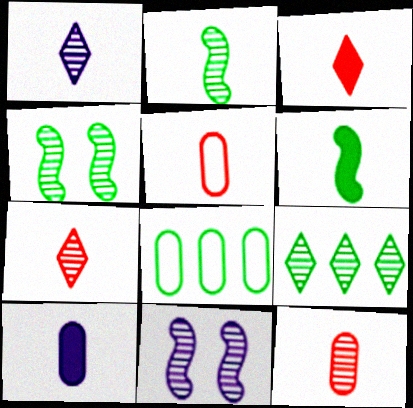[[1, 2, 12], 
[1, 5, 6], 
[3, 6, 10], 
[3, 8, 11], 
[9, 11, 12]]